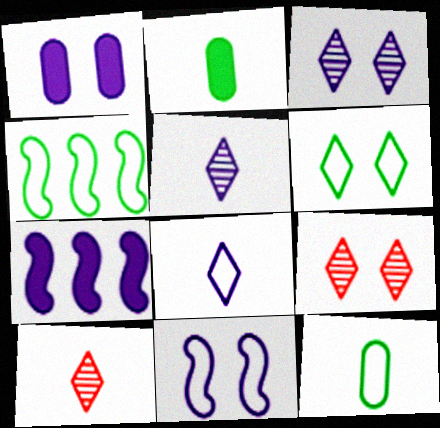[[1, 3, 11], 
[1, 4, 10], 
[4, 6, 12], 
[7, 9, 12]]